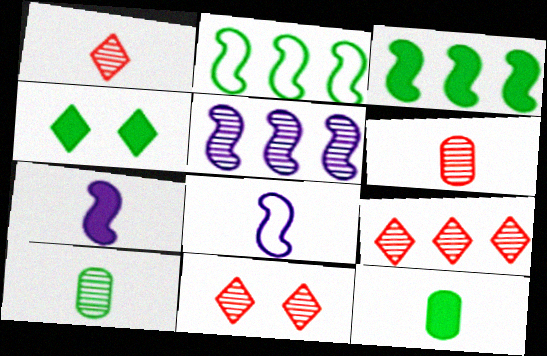[[1, 8, 12], 
[1, 9, 11], 
[2, 4, 10], 
[3, 4, 12], 
[5, 10, 11]]